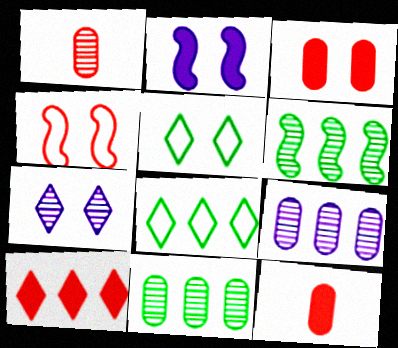[[1, 2, 8], 
[1, 4, 10], 
[1, 6, 7]]